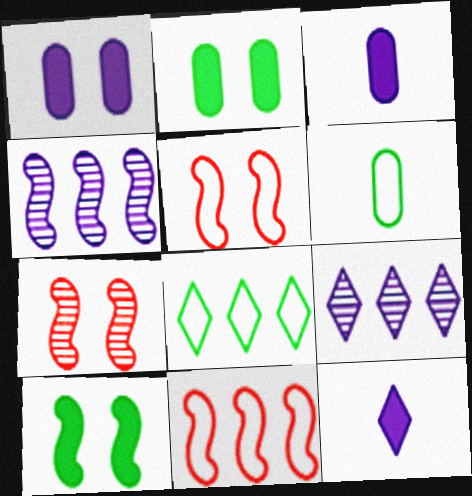[[3, 7, 8]]